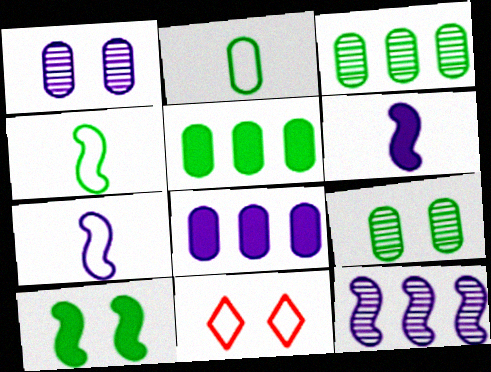[[1, 10, 11], 
[2, 5, 9], 
[3, 6, 11]]